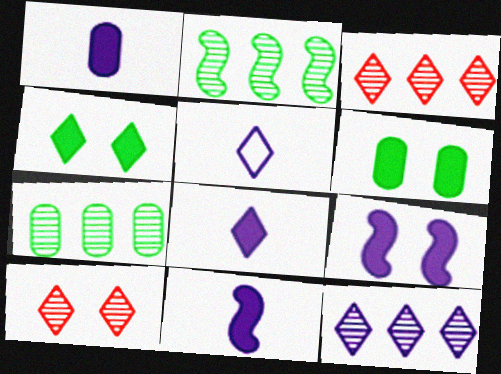[[1, 8, 11], 
[3, 4, 5]]